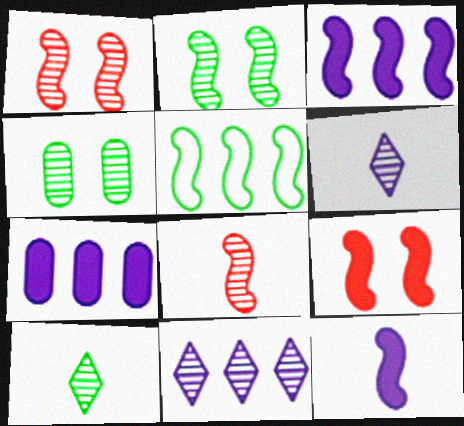[[1, 5, 12], 
[4, 8, 11]]